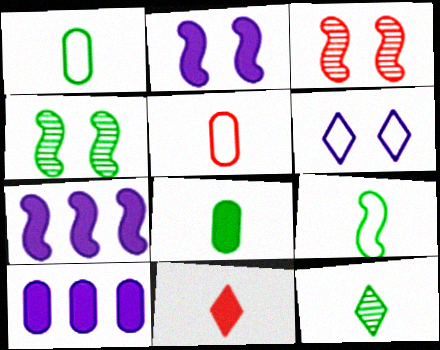[[3, 7, 9], 
[8, 9, 12]]